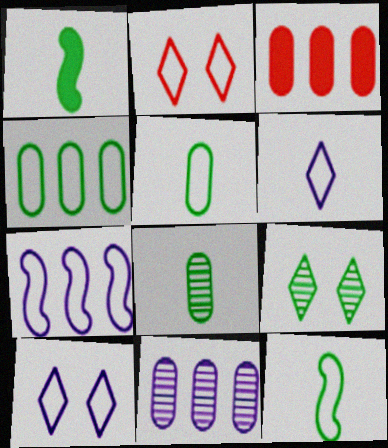[[1, 2, 11], 
[1, 4, 9], 
[2, 5, 7], 
[3, 4, 11]]